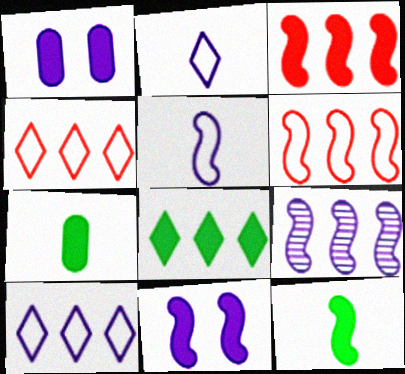[[1, 2, 9], 
[3, 11, 12], 
[5, 9, 11]]